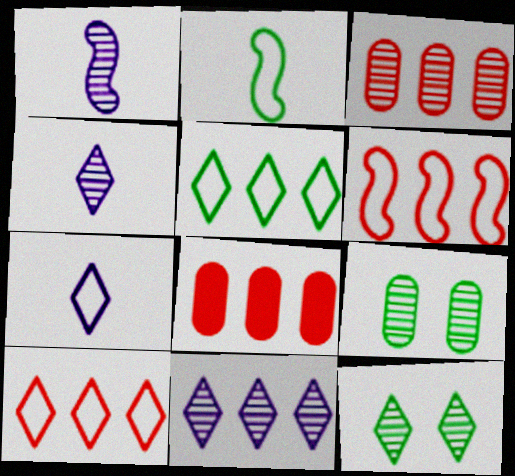[[1, 3, 12]]